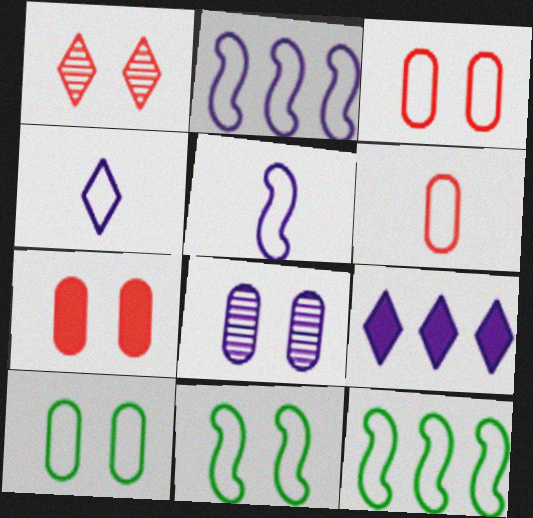[[3, 4, 12], 
[5, 8, 9], 
[7, 8, 10]]